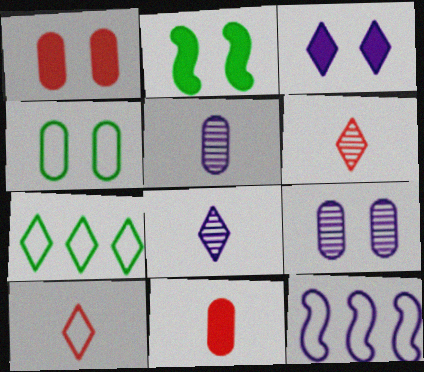[[1, 2, 3], 
[1, 4, 9], 
[3, 5, 12], 
[3, 6, 7], 
[4, 10, 12]]